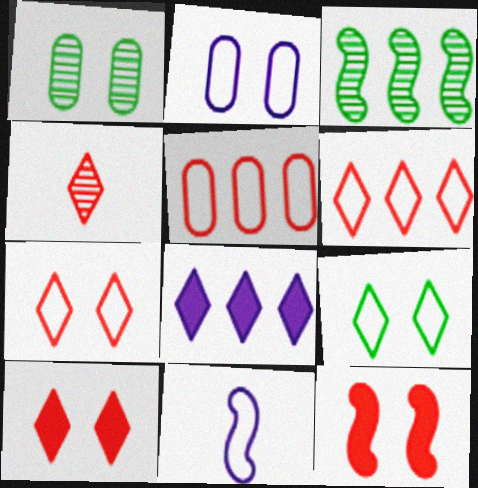[[3, 5, 8], 
[3, 11, 12], 
[4, 5, 12], 
[4, 6, 10], 
[4, 8, 9], 
[5, 9, 11]]